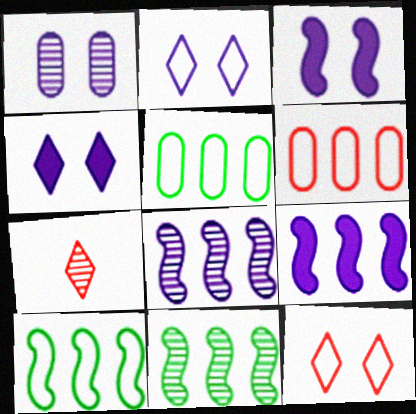[[1, 2, 3], 
[1, 7, 11], 
[3, 5, 7]]